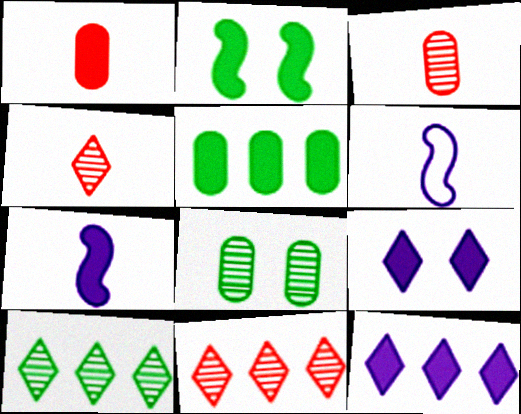[[1, 2, 12]]